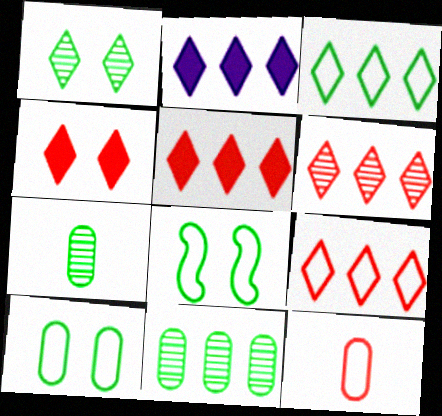[[2, 3, 6], 
[5, 6, 9]]